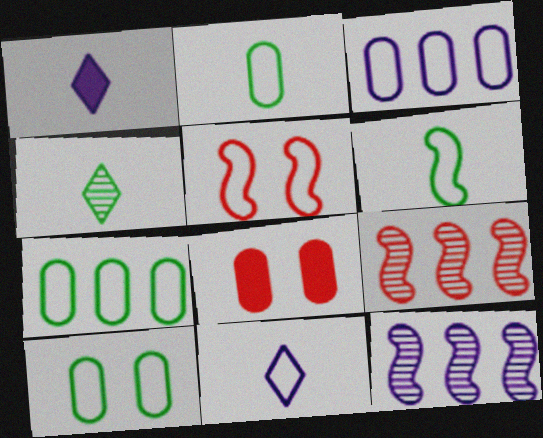[[1, 9, 10], 
[2, 7, 10], 
[5, 7, 11]]